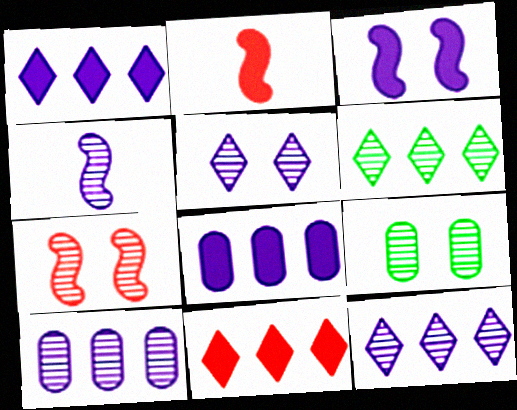[[4, 5, 10], 
[5, 7, 9]]